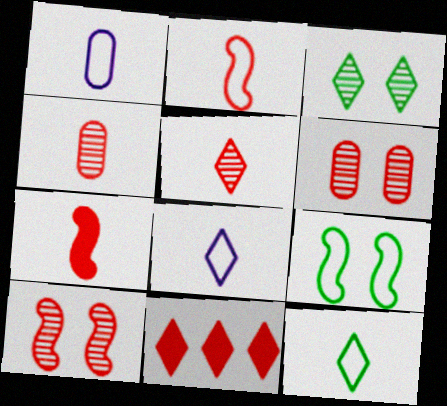[[1, 2, 12], 
[2, 6, 11], 
[3, 8, 11]]